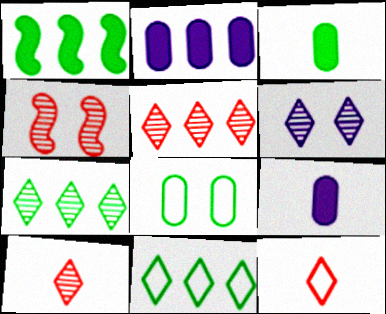[[4, 9, 11], 
[6, 7, 10]]